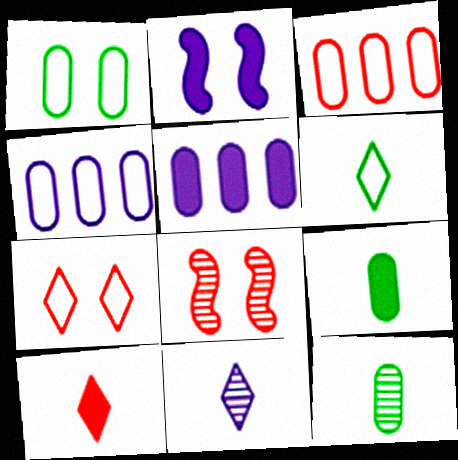[[2, 4, 11], 
[3, 8, 10], 
[5, 6, 8], 
[6, 10, 11]]